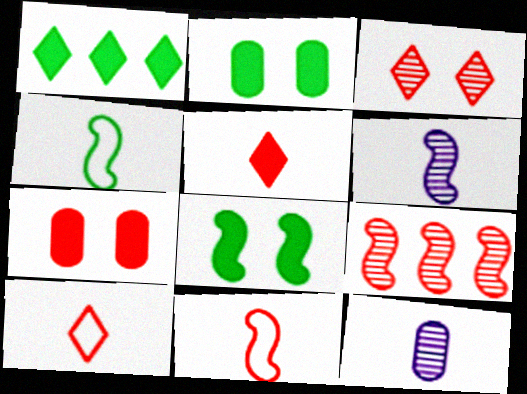[[4, 5, 12], 
[7, 9, 10]]